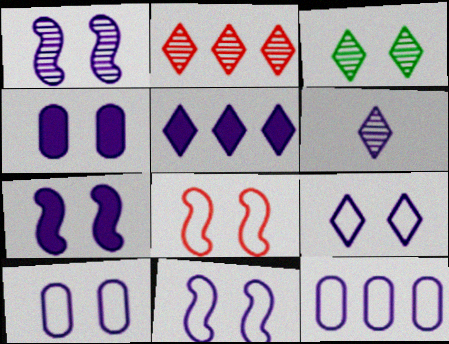[[1, 4, 9], 
[1, 7, 11], 
[2, 3, 6], 
[3, 4, 8], 
[5, 6, 9], 
[6, 7, 12], 
[9, 10, 11]]